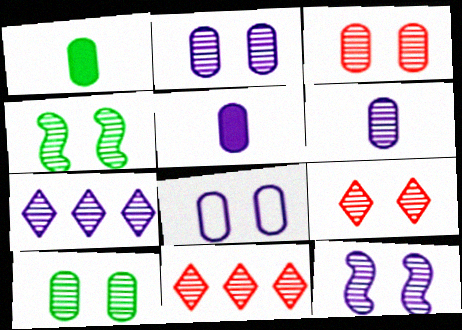[[2, 3, 10], 
[2, 4, 9], 
[4, 6, 11], 
[6, 7, 12], 
[9, 10, 12]]